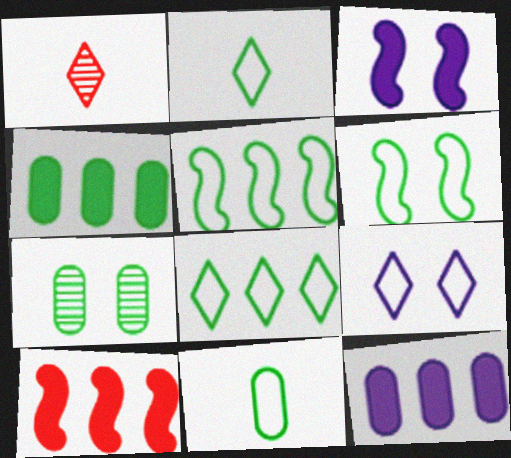[[1, 6, 12], 
[4, 7, 11], 
[6, 8, 11]]